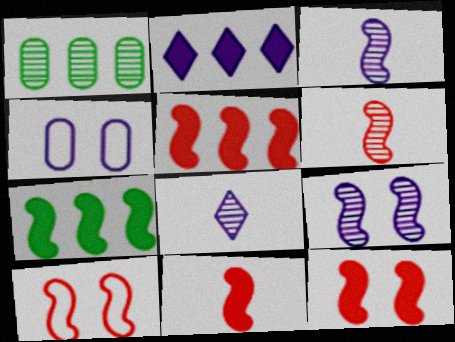[[2, 3, 4], 
[3, 7, 10], 
[5, 6, 10], 
[5, 11, 12]]